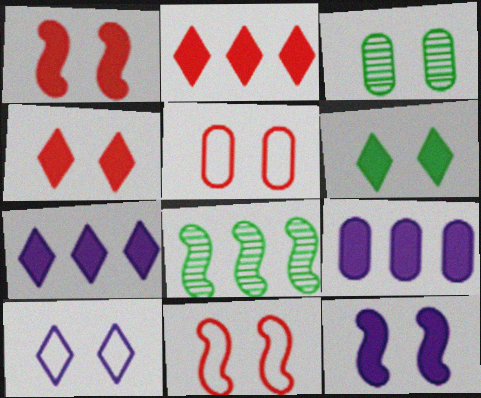[[1, 3, 10]]